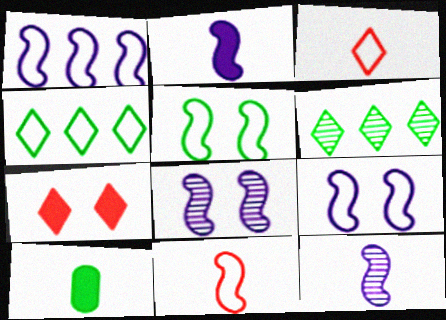[[1, 2, 8], 
[1, 5, 11], 
[3, 10, 12], 
[5, 6, 10]]